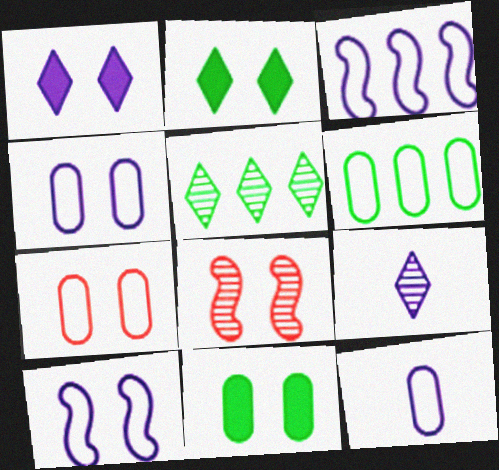[[2, 4, 8], 
[6, 7, 12]]